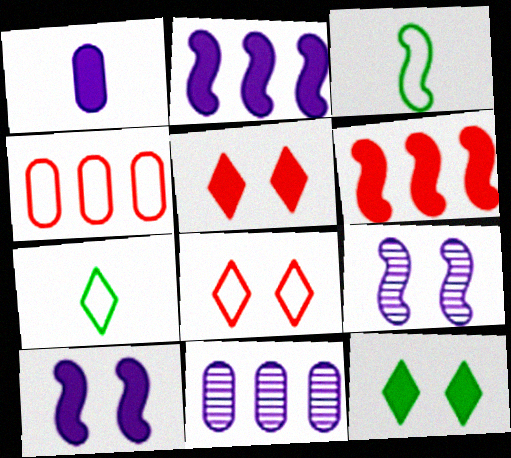[[1, 6, 12], 
[3, 5, 11], 
[3, 6, 9]]